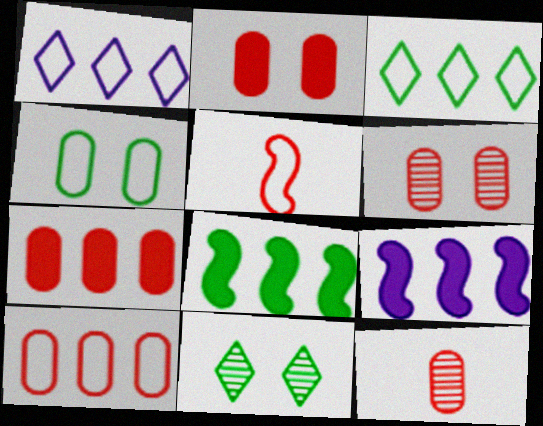[[1, 4, 5], 
[2, 10, 12]]